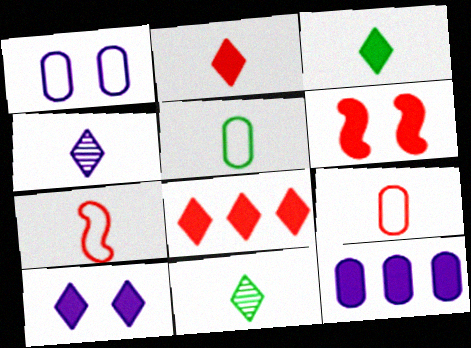[[3, 6, 12], 
[3, 8, 10]]